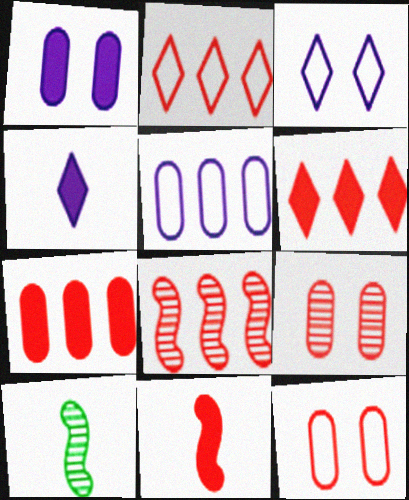[[1, 2, 10], 
[2, 7, 8], 
[2, 9, 11], 
[3, 7, 10]]